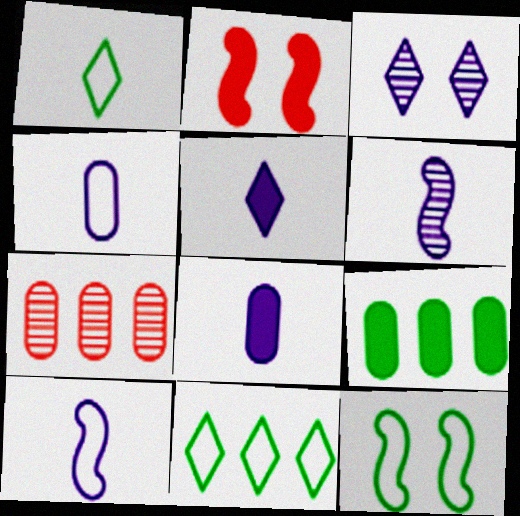[[2, 5, 9], 
[4, 5, 6], 
[5, 7, 12]]